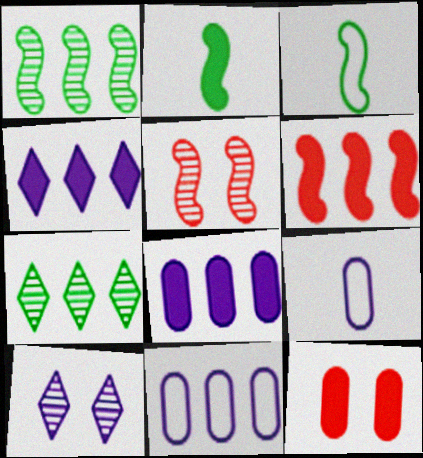[[2, 4, 12], 
[6, 7, 11]]